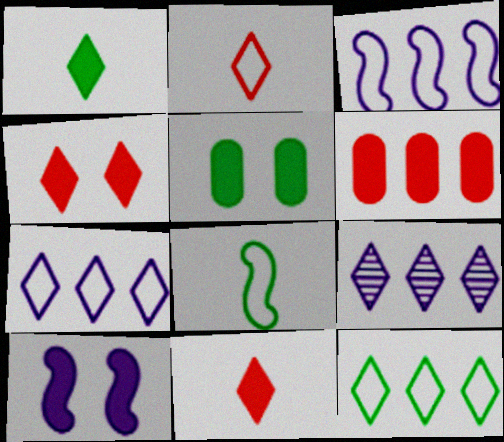[[1, 6, 10], 
[4, 5, 10]]